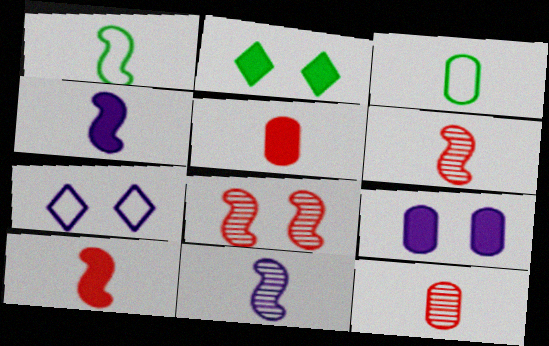[[1, 4, 6], 
[1, 10, 11]]